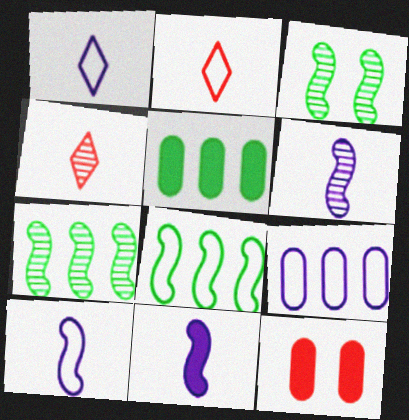[[1, 7, 12], 
[6, 10, 11]]